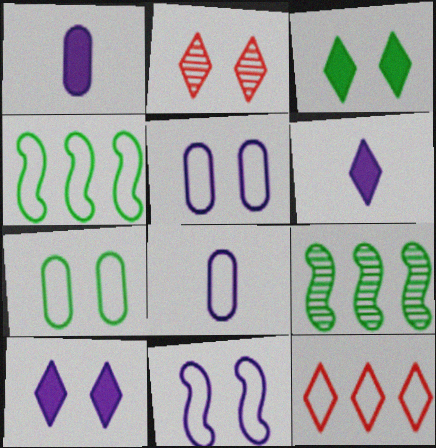[[1, 2, 4]]